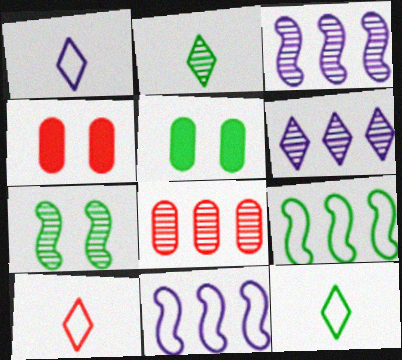[[1, 10, 12], 
[2, 4, 11], 
[2, 5, 9], 
[3, 4, 12], 
[3, 5, 10]]